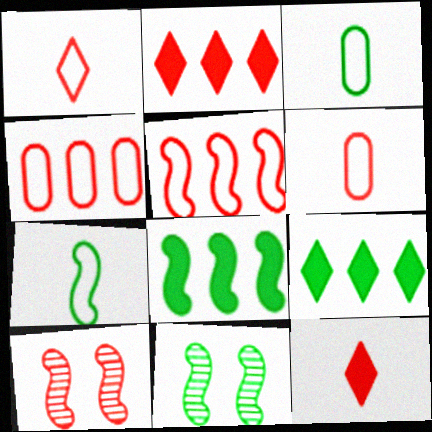[[2, 6, 10], 
[3, 9, 11], 
[4, 10, 12], 
[7, 8, 11]]